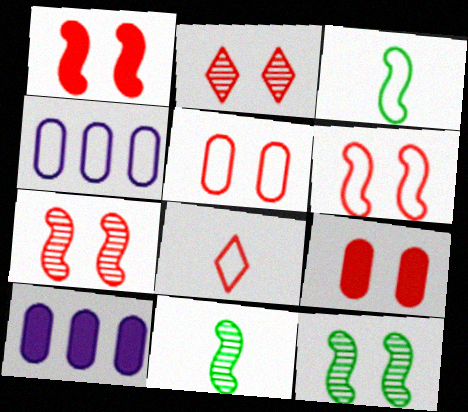[[1, 2, 5], 
[1, 6, 7], 
[2, 3, 10], 
[2, 6, 9], 
[8, 10, 12]]